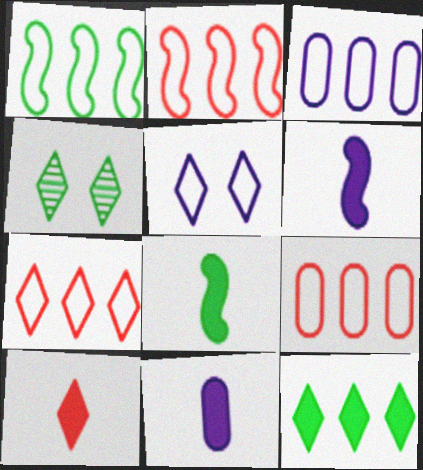[[1, 3, 7], 
[2, 4, 11], 
[2, 7, 9], 
[4, 6, 9], 
[8, 10, 11]]